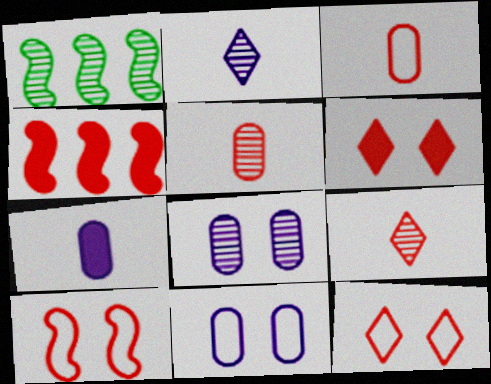[[1, 7, 12], 
[1, 8, 9], 
[4, 5, 12]]